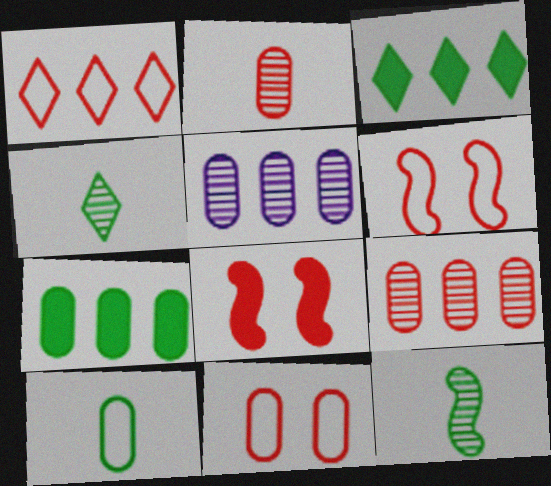[[1, 2, 8]]